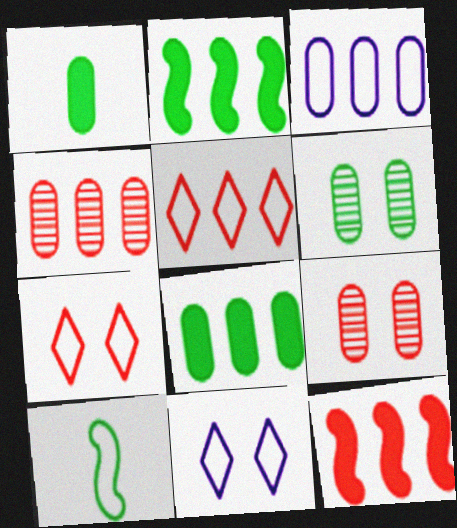[[1, 3, 9], 
[3, 4, 8], 
[3, 7, 10], 
[4, 5, 12]]